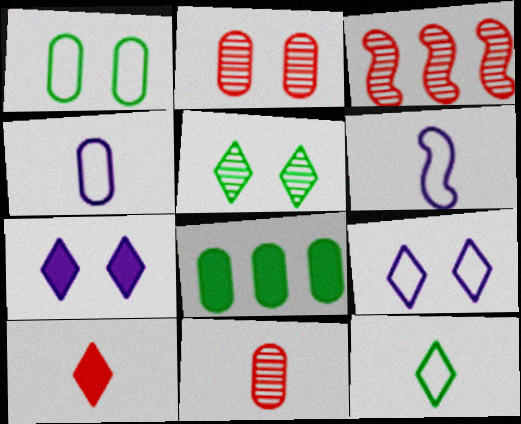[[2, 4, 8]]